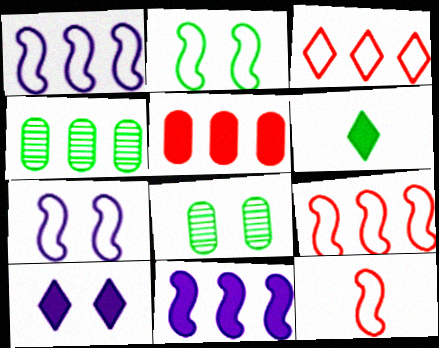[[1, 2, 12], 
[2, 4, 6], 
[3, 4, 11], 
[4, 10, 12]]